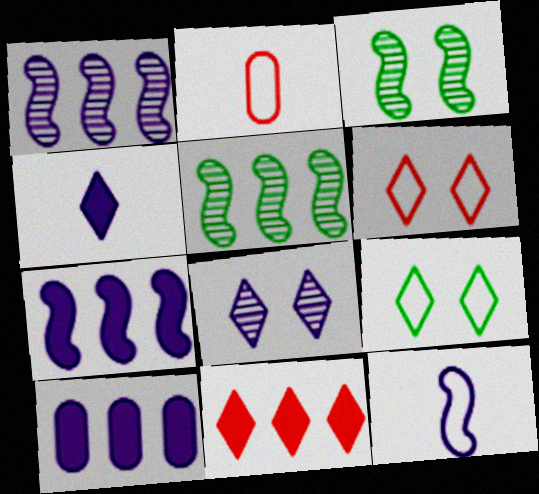[[8, 10, 12]]